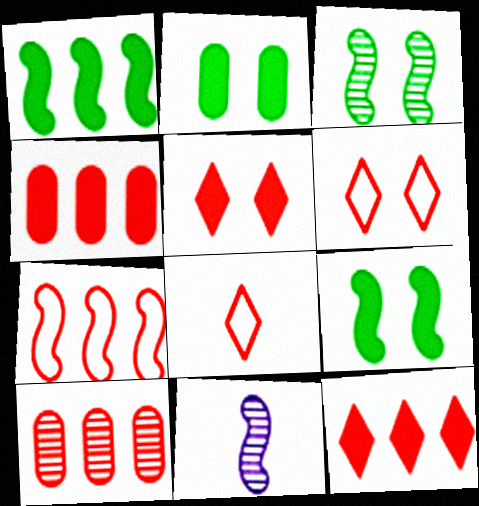[[7, 9, 11], 
[7, 10, 12]]